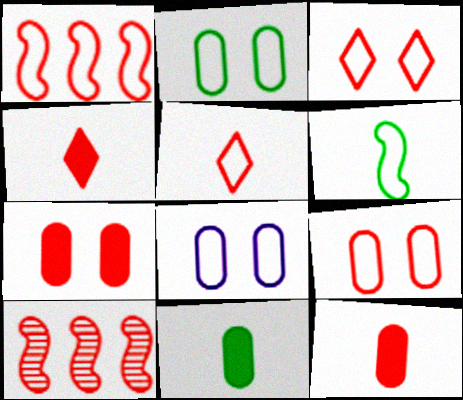[[1, 5, 9], 
[2, 8, 9], 
[3, 10, 12], 
[4, 9, 10], 
[5, 7, 10]]